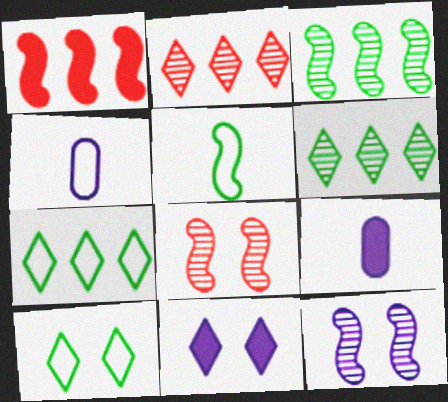[[1, 5, 12], 
[7, 8, 9]]